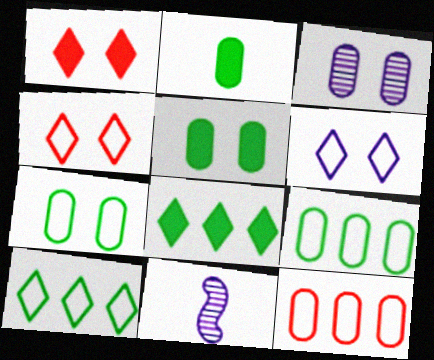[[1, 9, 11], 
[2, 3, 12]]